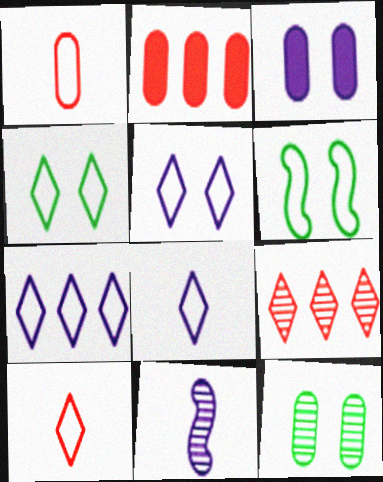[[1, 6, 7], 
[2, 4, 11], 
[3, 7, 11], 
[4, 7, 10], 
[5, 7, 8], 
[9, 11, 12]]